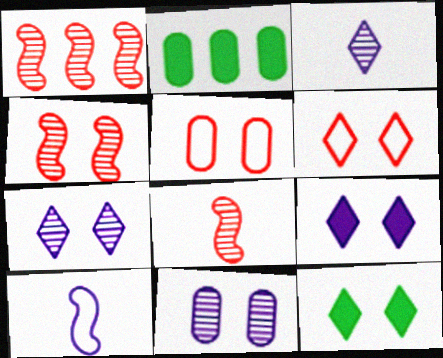[[1, 4, 8], 
[6, 7, 12]]